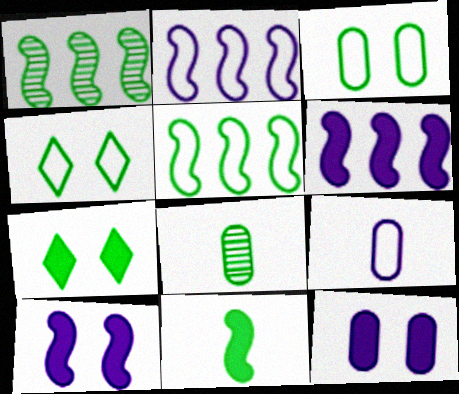[[5, 7, 8]]